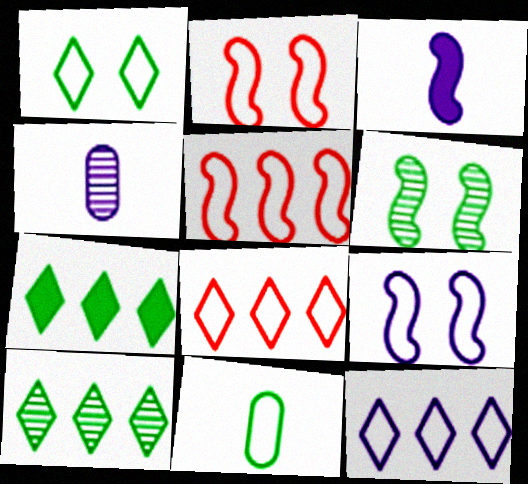[[2, 4, 7], 
[2, 11, 12], 
[3, 5, 6], 
[6, 7, 11], 
[8, 9, 11]]